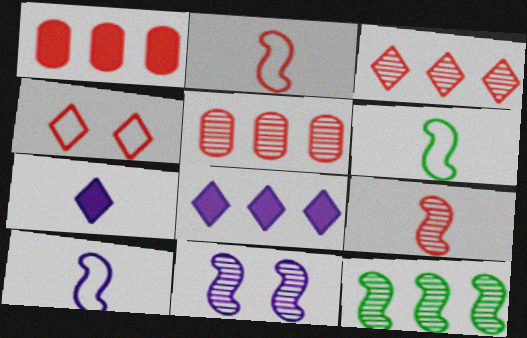[[1, 4, 9], 
[2, 6, 10], 
[9, 11, 12]]